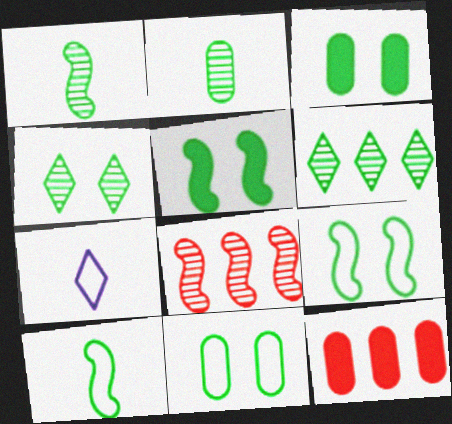[[3, 4, 9], 
[3, 6, 10], 
[3, 7, 8], 
[4, 5, 11]]